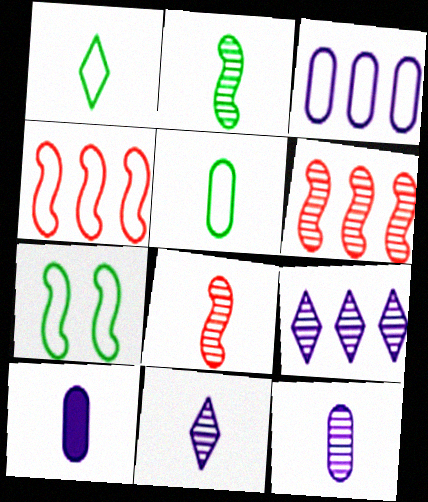[[1, 8, 10]]